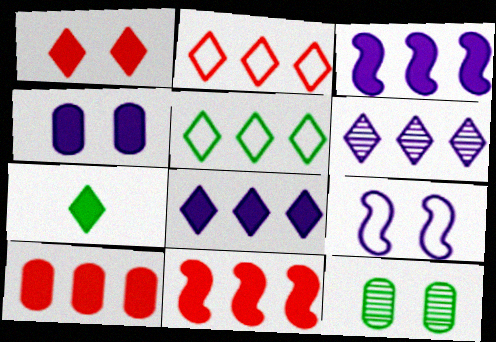[[1, 7, 8], 
[1, 9, 12], 
[4, 7, 11]]